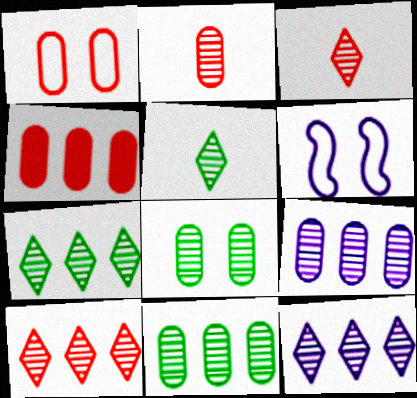[[1, 2, 4], 
[2, 8, 9], 
[4, 5, 6], 
[7, 10, 12]]